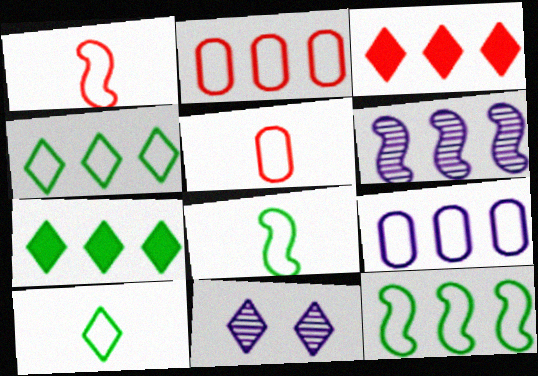[[2, 6, 7], 
[3, 10, 11]]